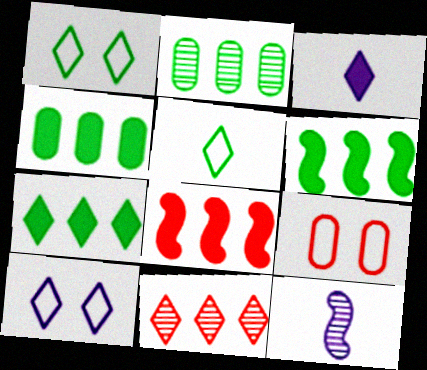[[1, 3, 11], 
[4, 6, 7], 
[7, 9, 12]]